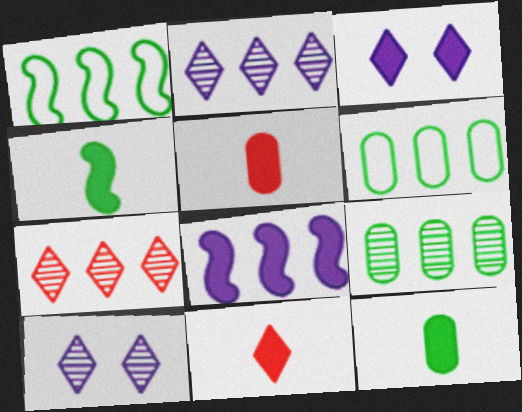[[1, 5, 10], 
[6, 7, 8]]